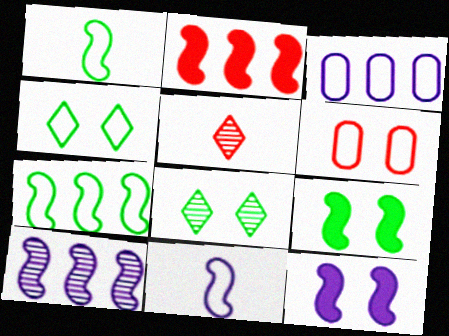[[2, 5, 6], 
[2, 7, 10], 
[3, 5, 9], 
[6, 8, 12], 
[10, 11, 12]]